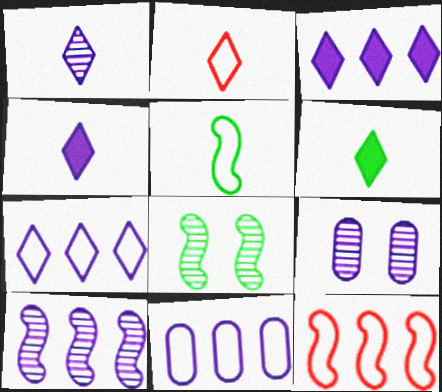[[1, 2, 6], 
[1, 9, 10], 
[3, 10, 11], 
[6, 9, 12]]